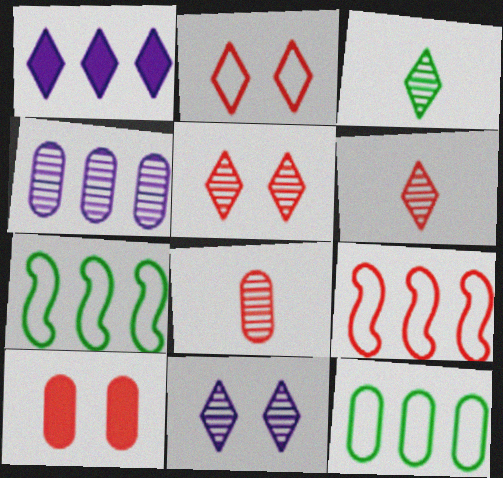[[1, 2, 3], 
[6, 9, 10]]